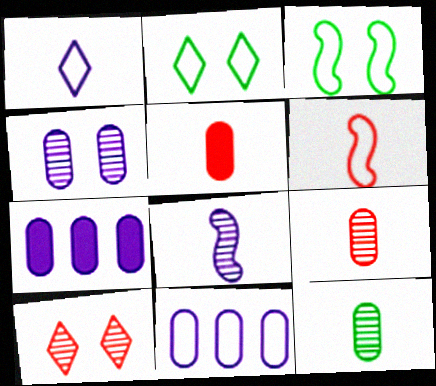[[2, 6, 11]]